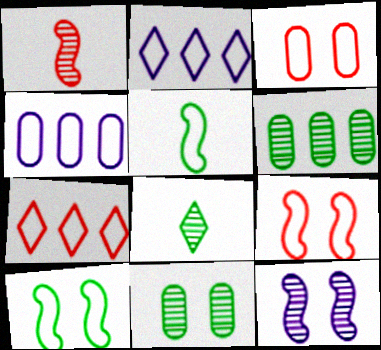[[2, 3, 5]]